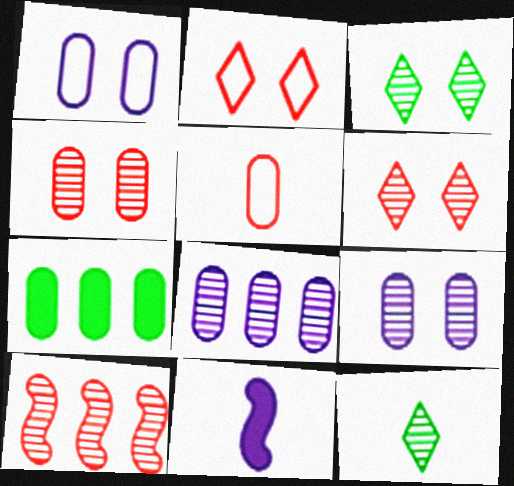[[5, 7, 9], 
[5, 11, 12], 
[9, 10, 12]]